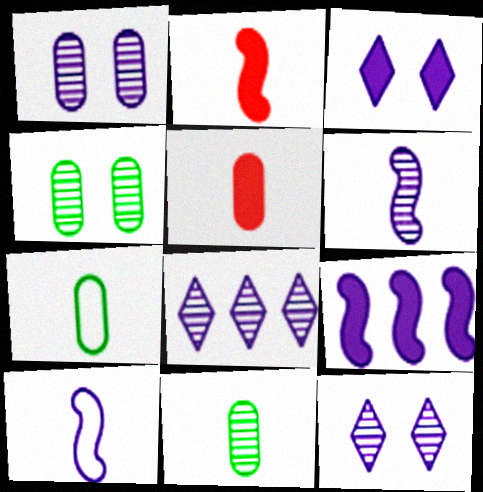[[1, 6, 8]]